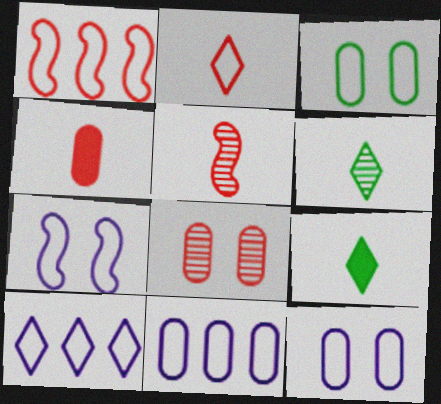[[2, 4, 5]]